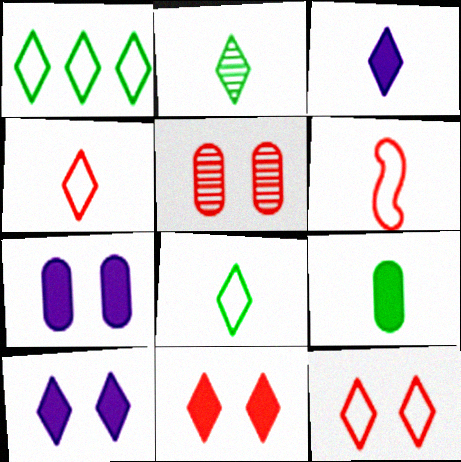[[2, 3, 4]]